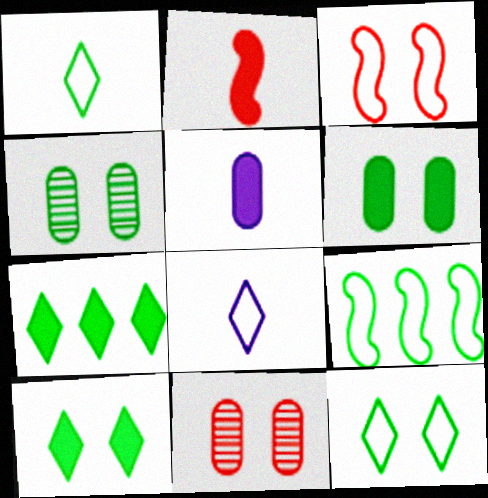[]